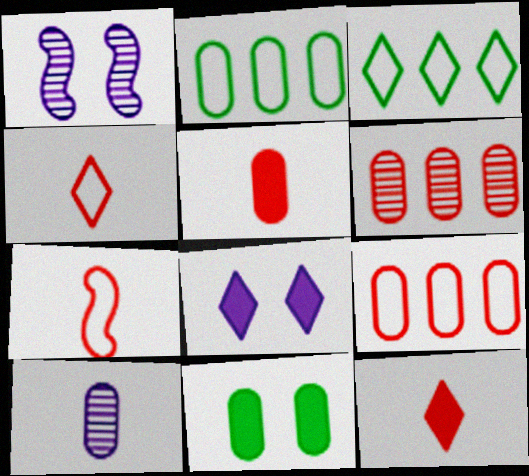[[1, 2, 12], 
[1, 3, 5], 
[9, 10, 11]]